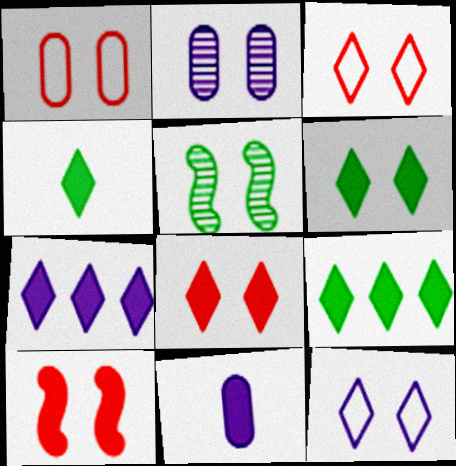[[4, 6, 9], 
[4, 7, 8], 
[9, 10, 11]]